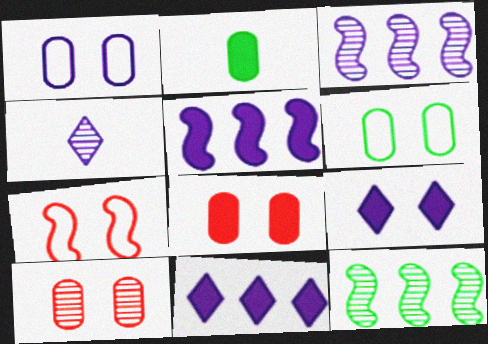[[1, 4, 5], 
[4, 10, 12]]